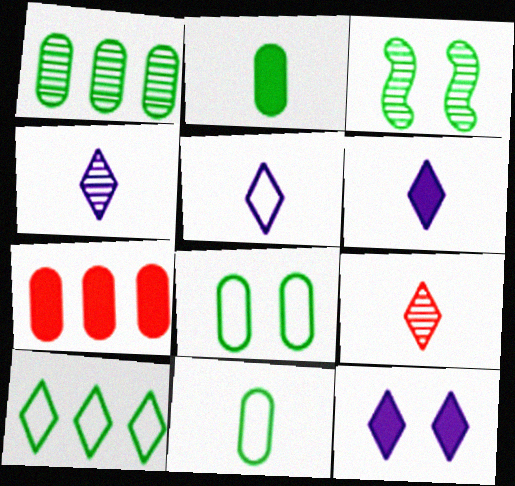[[1, 2, 8], 
[2, 3, 10], 
[3, 5, 7], 
[4, 5, 6], 
[9, 10, 12]]